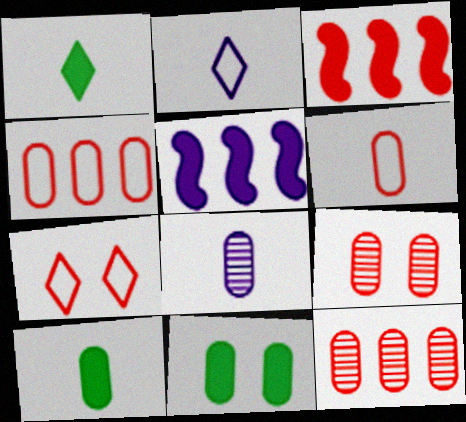[[4, 8, 11], 
[6, 8, 10]]